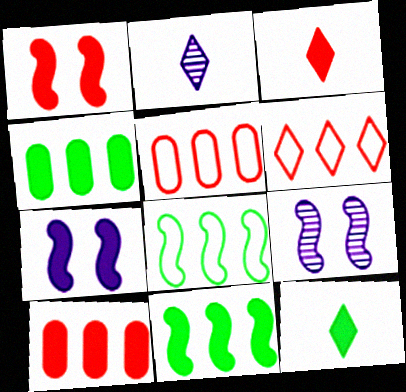[[1, 3, 10], 
[3, 4, 7], 
[5, 9, 12], 
[7, 10, 12]]